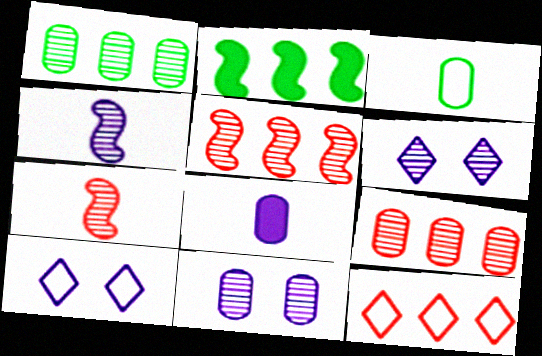[[1, 6, 7]]